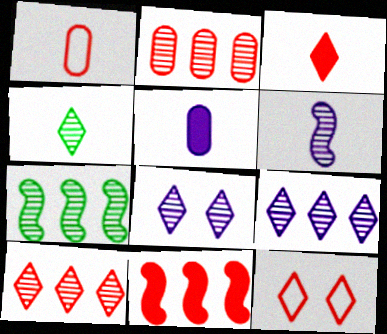[[2, 7, 9], 
[3, 10, 12], 
[4, 8, 10], 
[5, 7, 12]]